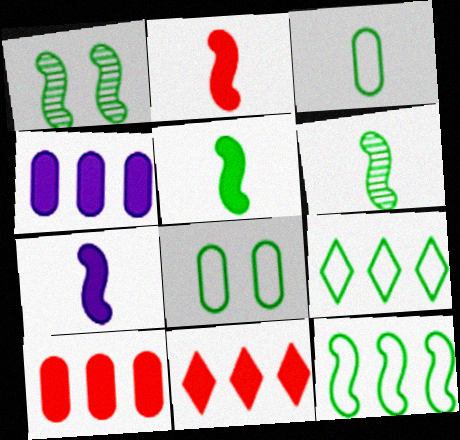[[1, 5, 12], 
[2, 5, 7]]